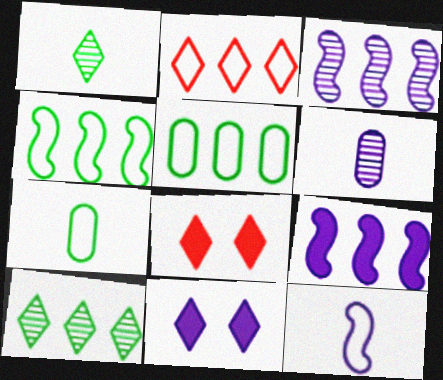[[1, 2, 11], 
[3, 7, 8], 
[4, 6, 8]]